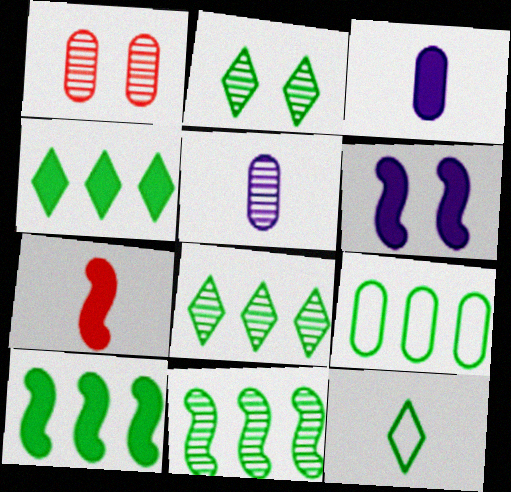[[1, 3, 9], 
[2, 4, 12], 
[4, 9, 11], 
[5, 7, 12], 
[6, 7, 10], 
[8, 9, 10]]